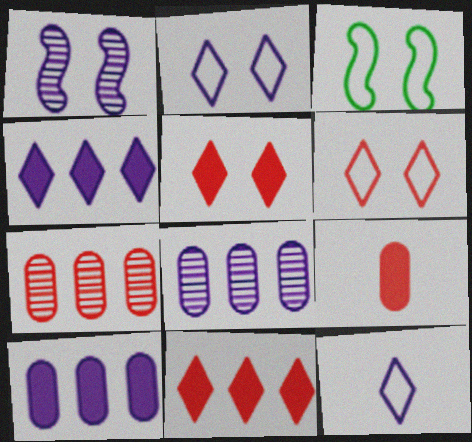[[1, 10, 12]]